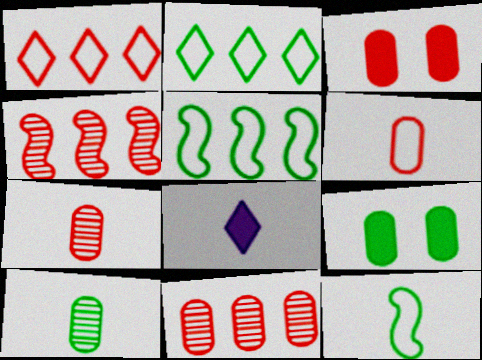[[3, 6, 11], 
[7, 8, 12]]